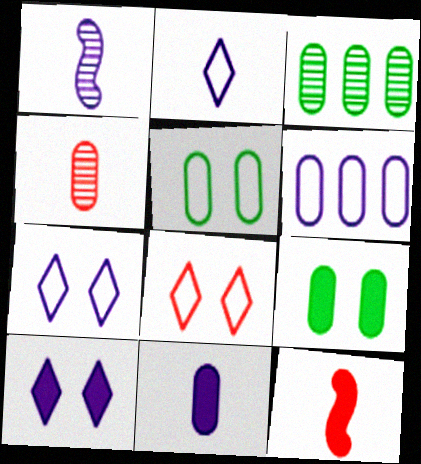[[1, 2, 11], 
[1, 6, 10], 
[3, 7, 12], 
[4, 6, 9]]